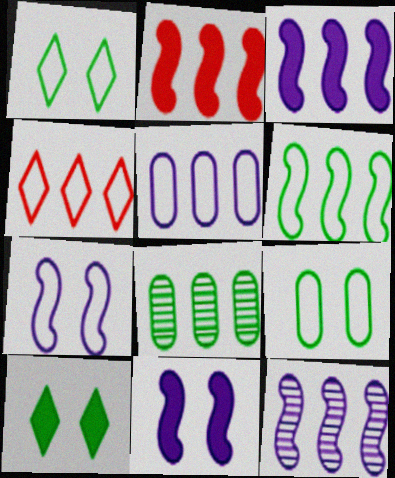[[2, 6, 12], 
[3, 4, 8], 
[4, 5, 6]]